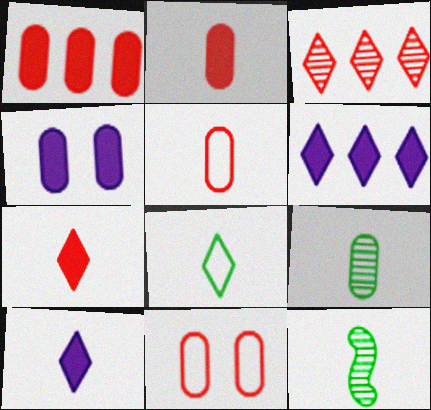[[5, 10, 12], 
[6, 11, 12]]